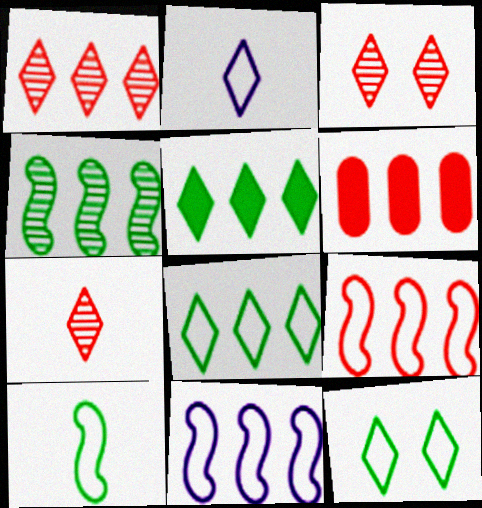[[1, 3, 7], 
[1, 6, 9], 
[2, 3, 5]]